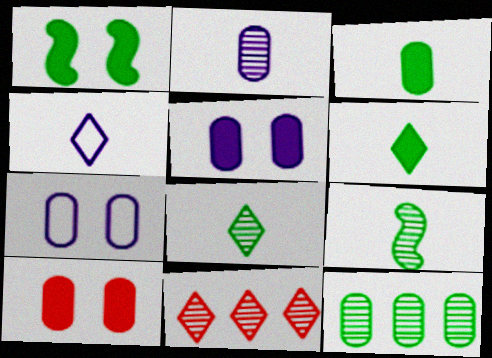[]